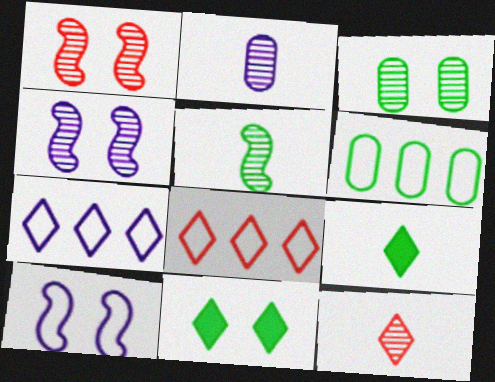[[2, 5, 12], 
[5, 6, 11], 
[7, 11, 12]]